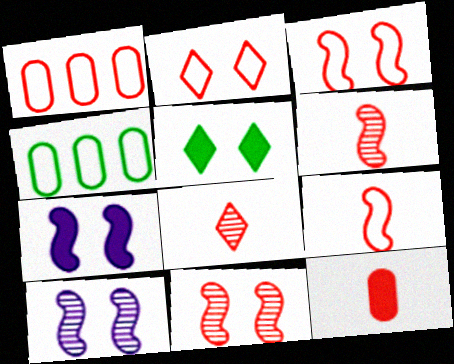[[1, 2, 9], 
[4, 7, 8], 
[8, 9, 12]]